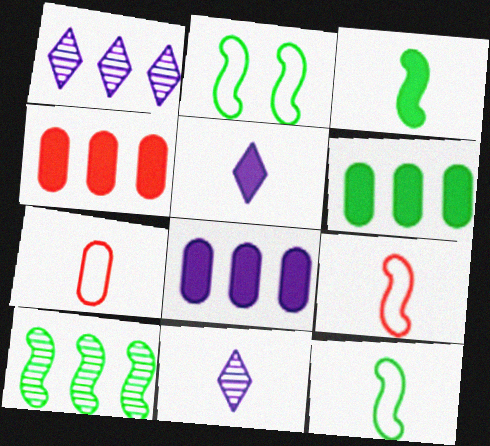[[2, 3, 10], 
[2, 4, 11], 
[3, 7, 11], 
[4, 6, 8]]